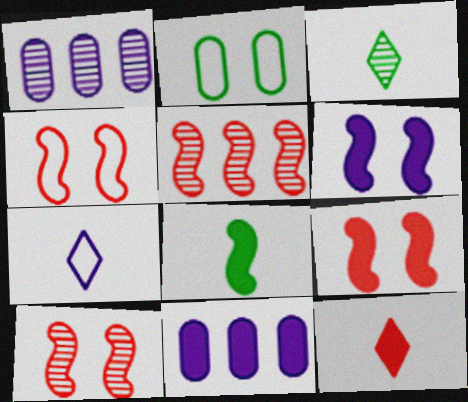[[1, 3, 10], 
[1, 6, 7], 
[3, 4, 11], 
[3, 7, 12], 
[4, 9, 10]]